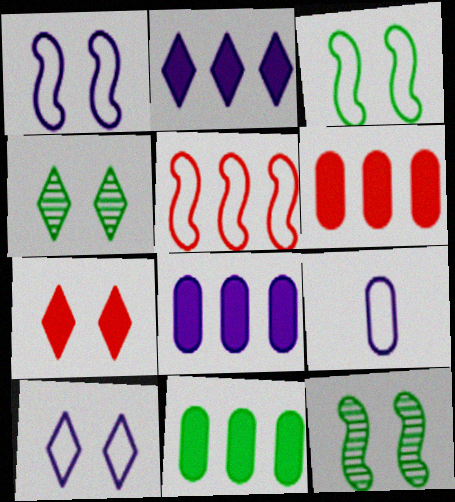[[4, 7, 10], 
[6, 8, 11]]